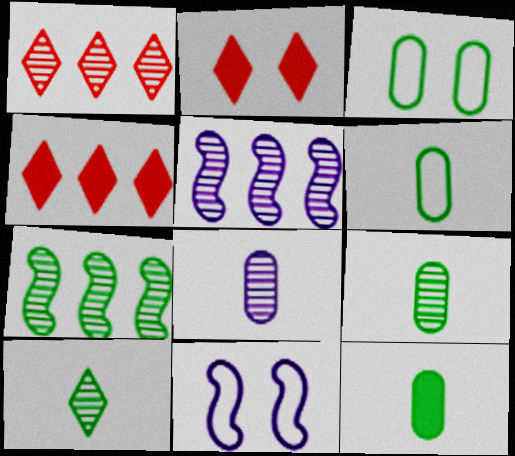[[1, 11, 12], 
[2, 5, 6], 
[4, 9, 11], 
[6, 9, 12]]